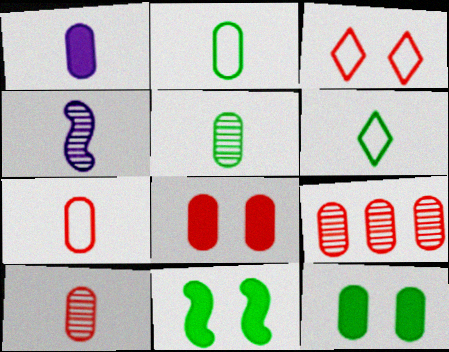[[1, 2, 10], 
[1, 5, 7], 
[7, 8, 9]]